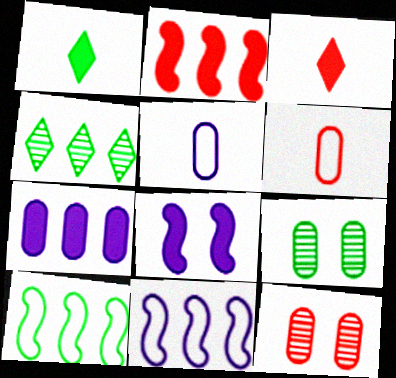[[1, 9, 10], 
[1, 11, 12], 
[3, 9, 11], 
[4, 6, 8], 
[6, 7, 9]]